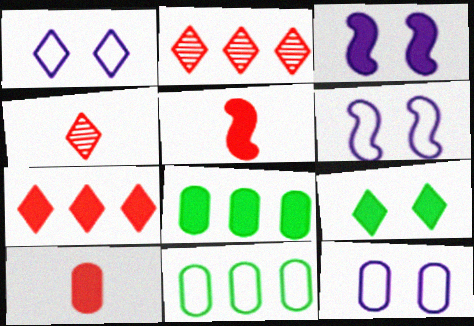[[1, 6, 12], 
[3, 4, 11], 
[4, 6, 8]]